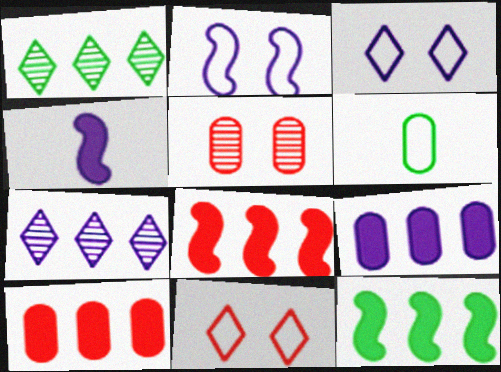[[5, 6, 9]]